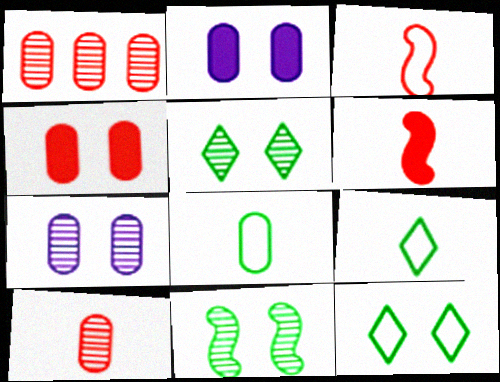[[1, 2, 8]]